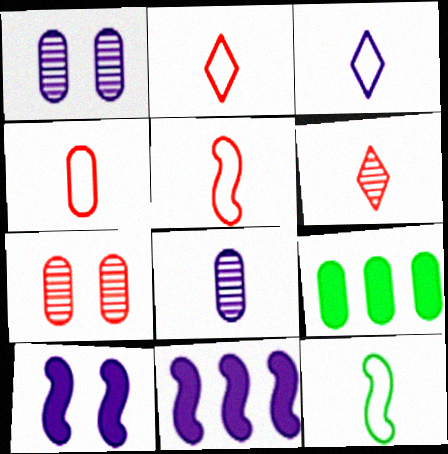[[1, 3, 11], 
[1, 4, 9], 
[2, 4, 5], 
[3, 4, 12]]